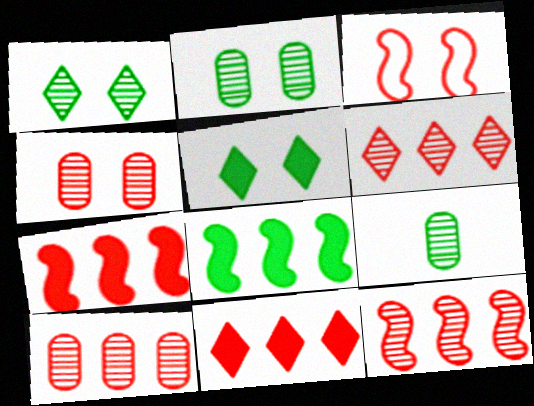[[6, 10, 12]]